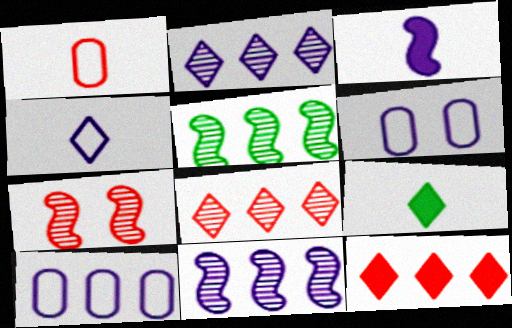[[1, 7, 12], 
[2, 3, 6], 
[5, 10, 12], 
[7, 9, 10]]